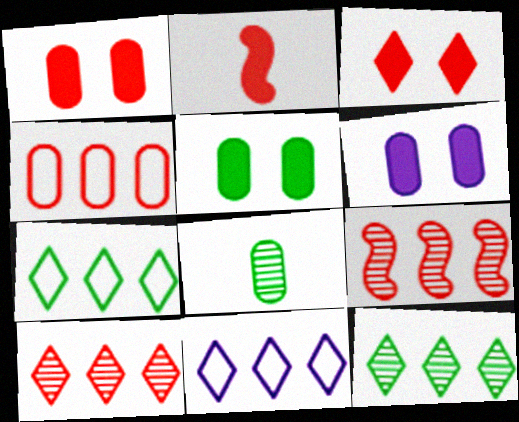[[1, 5, 6], 
[4, 6, 8]]